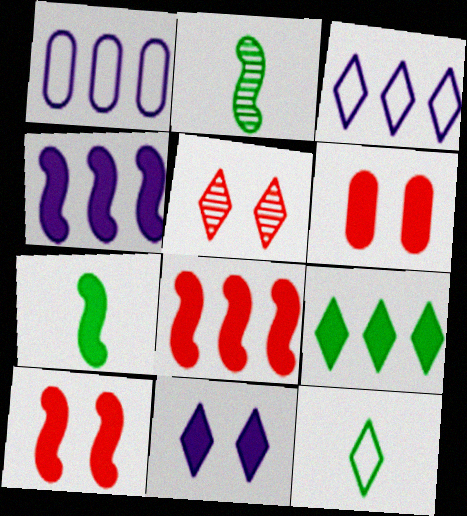[[1, 5, 7], 
[2, 3, 6], 
[4, 7, 10]]